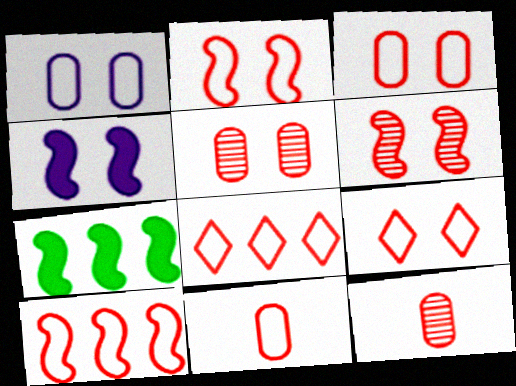[[2, 3, 9], 
[2, 8, 11], 
[9, 10, 11]]